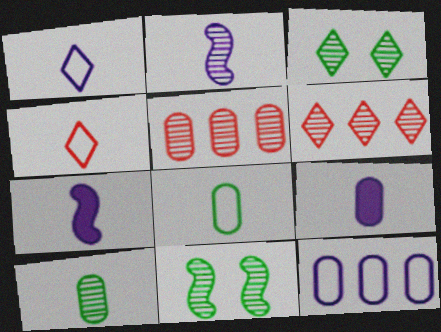[[1, 2, 9], 
[2, 3, 5], 
[4, 7, 10]]